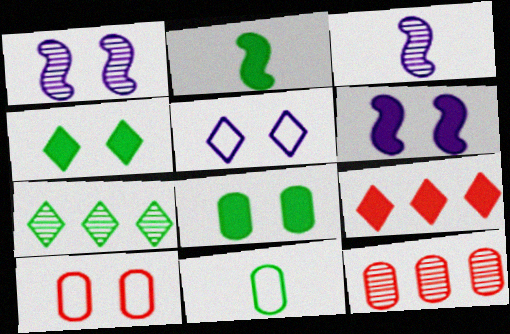[[1, 4, 10], 
[1, 9, 11], 
[2, 5, 12]]